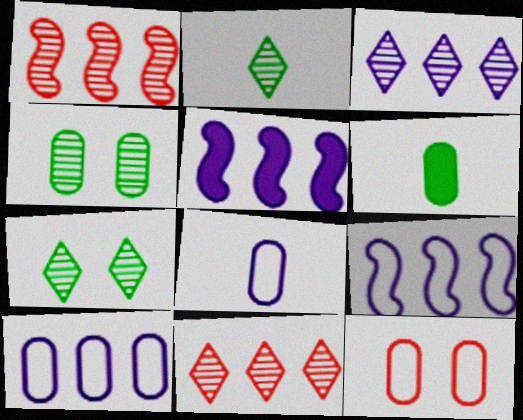[[2, 5, 12], 
[3, 5, 10]]